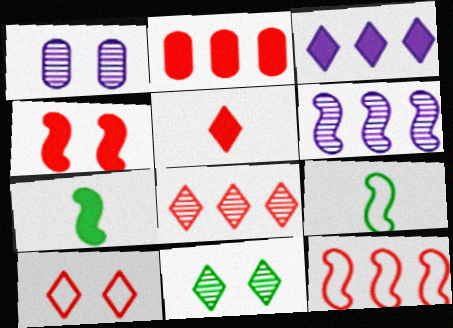[[2, 4, 5], 
[2, 8, 12], 
[4, 6, 9], 
[5, 8, 10]]